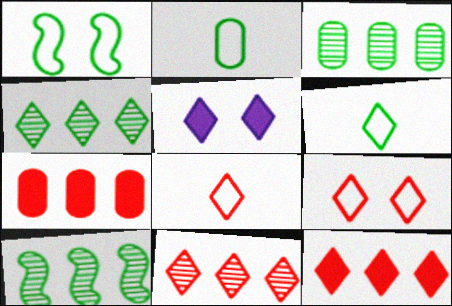[[3, 4, 10], 
[4, 5, 8], 
[5, 6, 11]]